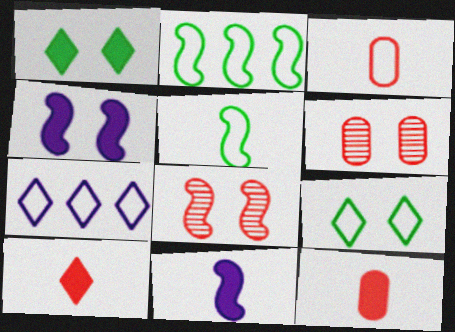[[2, 8, 11], 
[4, 6, 9]]